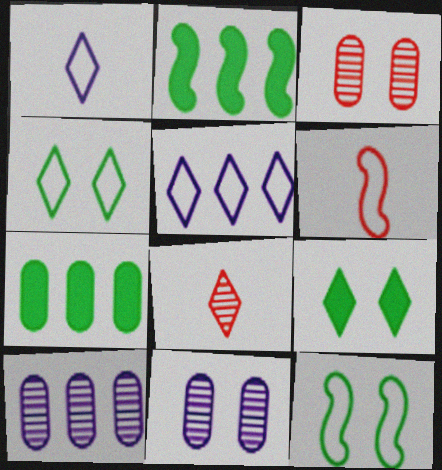[[1, 2, 3], 
[5, 8, 9], 
[6, 9, 10]]